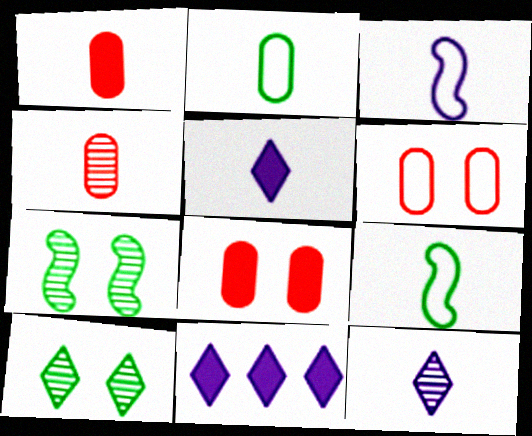[[1, 9, 12], 
[4, 5, 9]]